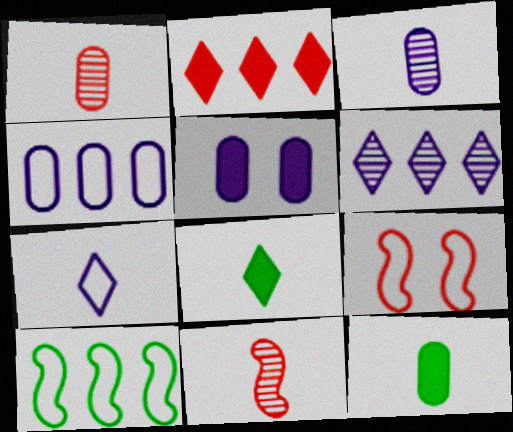[[1, 2, 9], 
[3, 4, 5], 
[6, 9, 12], 
[7, 11, 12]]